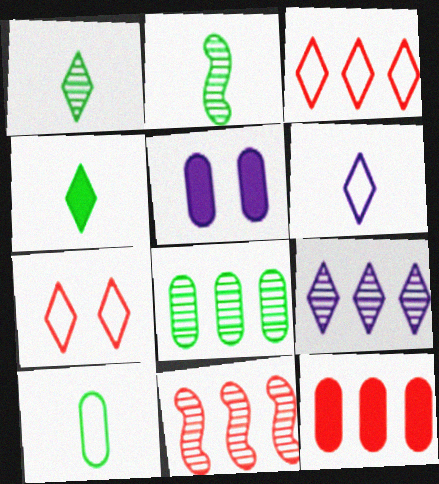[[2, 3, 5], 
[2, 4, 10], 
[3, 11, 12], 
[4, 7, 9], 
[8, 9, 11]]